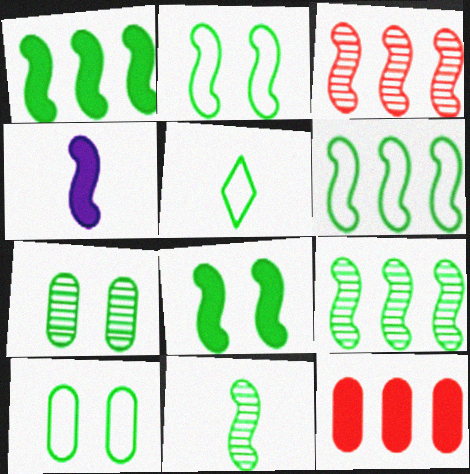[[1, 2, 11], 
[1, 5, 7], 
[1, 6, 9], 
[2, 3, 4], 
[5, 6, 10], 
[6, 8, 11]]